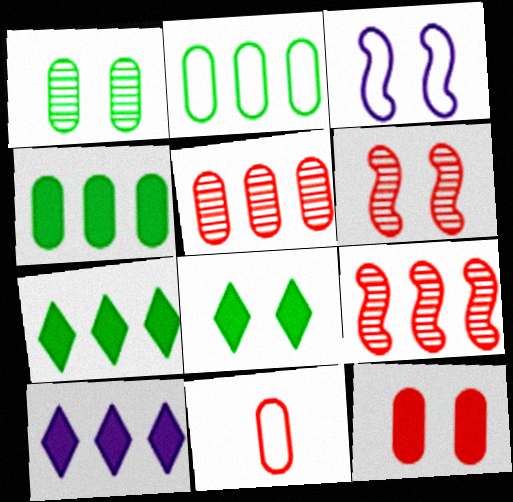[[2, 9, 10], 
[5, 11, 12]]